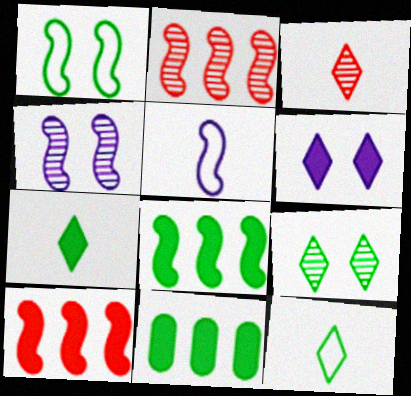[]